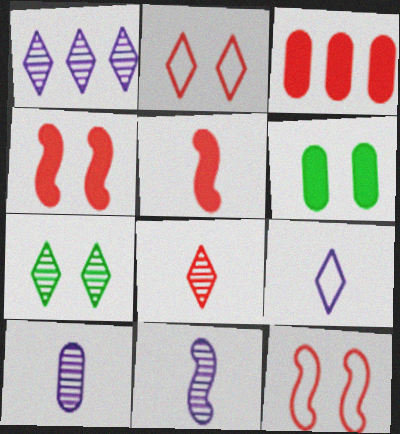[[1, 7, 8], 
[3, 8, 12]]